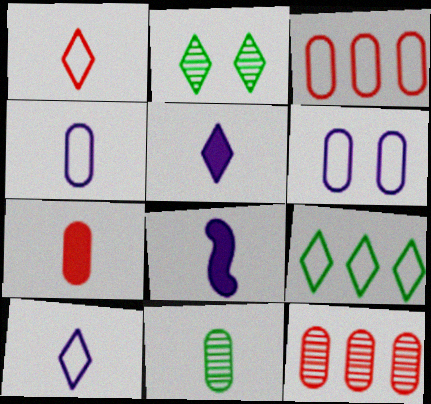[[1, 8, 11], 
[2, 3, 8], 
[4, 7, 11]]